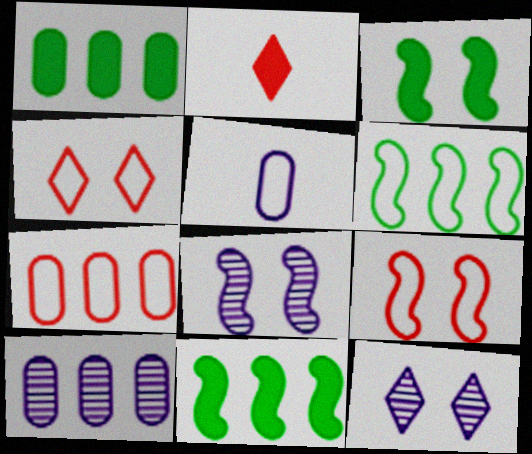[[1, 7, 10], 
[3, 8, 9], 
[4, 5, 6]]